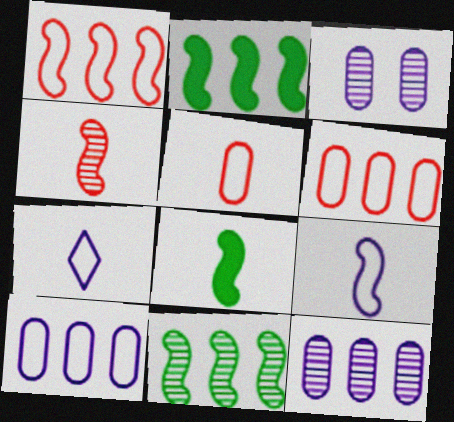[[4, 8, 9]]